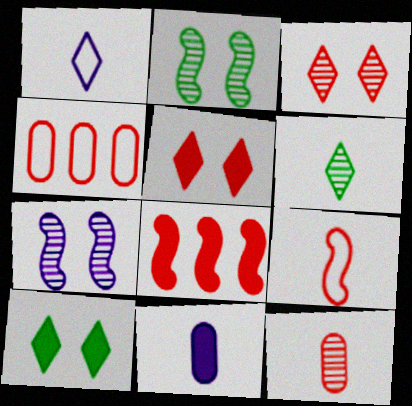[[6, 9, 11], 
[8, 10, 11]]